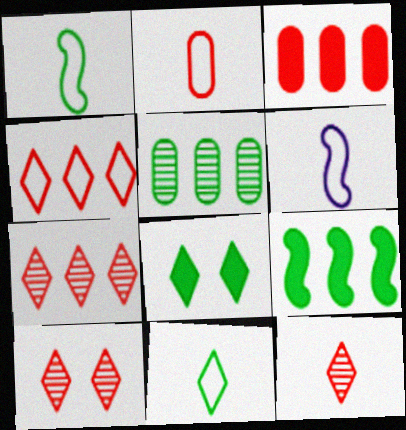[[1, 5, 8], 
[2, 6, 11], 
[7, 10, 12]]